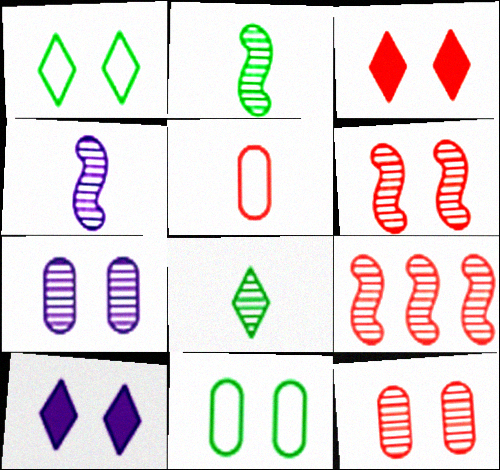[[3, 5, 9], 
[6, 10, 11], 
[7, 8, 9]]